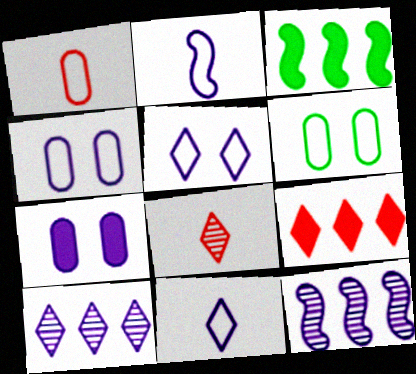[[2, 7, 10], 
[3, 4, 8], 
[7, 11, 12]]